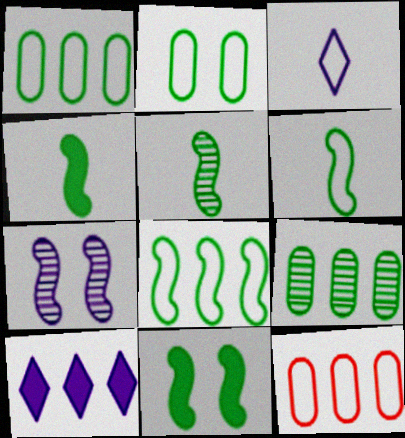[[4, 5, 6], 
[5, 8, 11]]